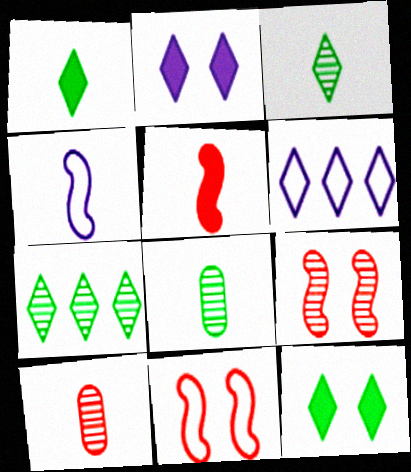[[1, 4, 10]]